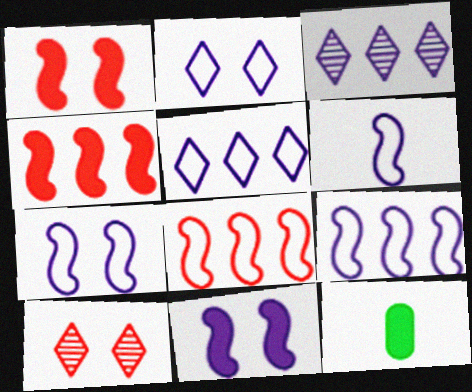[[6, 7, 9], 
[9, 10, 12]]